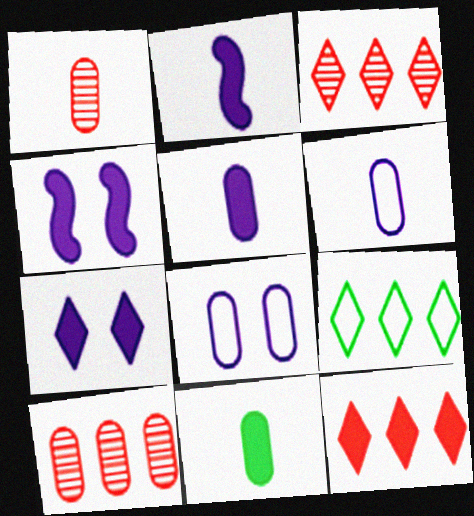[[1, 4, 9], 
[1, 6, 11], 
[4, 11, 12], 
[8, 10, 11]]